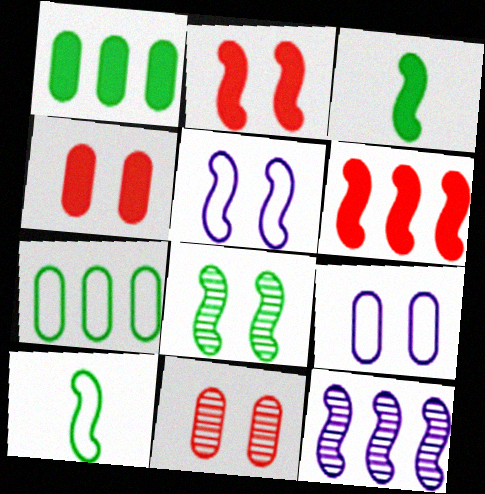[[2, 5, 8], 
[2, 10, 12]]